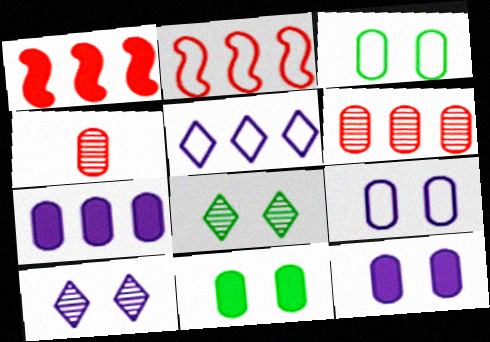[[3, 4, 7]]